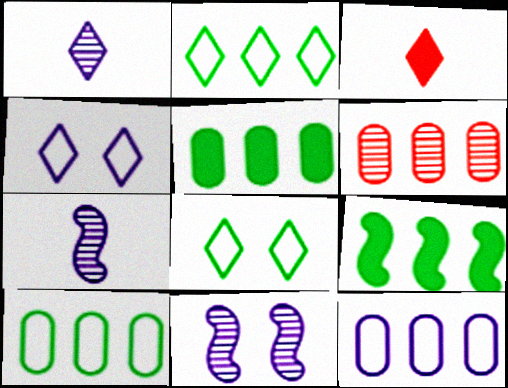[[3, 10, 11], 
[5, 6, 12]]